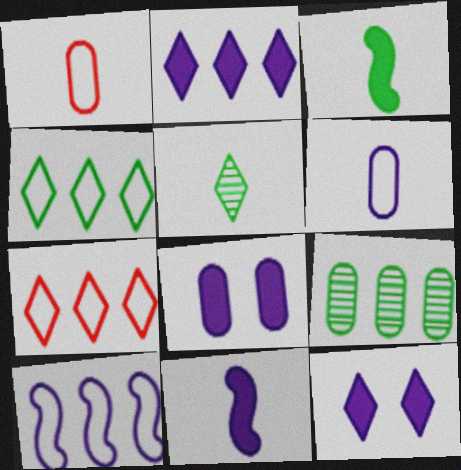[[1, 5, 11], 
[1, 8, 9], 
[2, 8, 11], 
[5, 7, 12]]